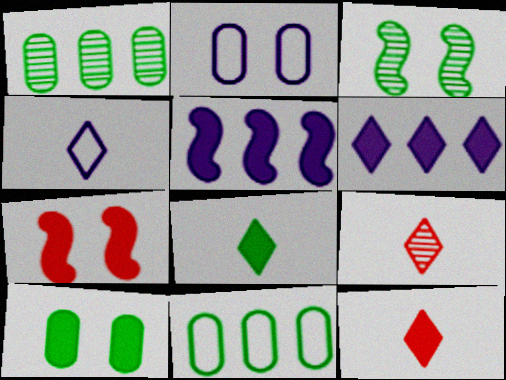[[1, 4, 7], 
[3, 8, 11], 
[4, 8, 9], 
[5, 10, 12]]